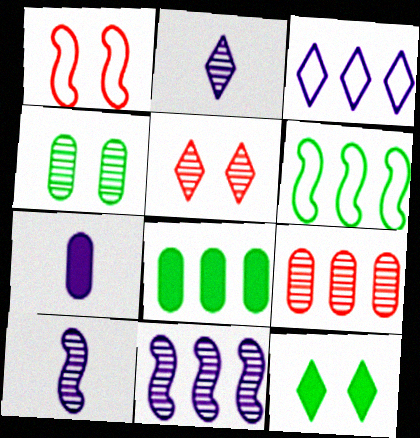[[1, 2, 8], 
[5, 6, 7]]